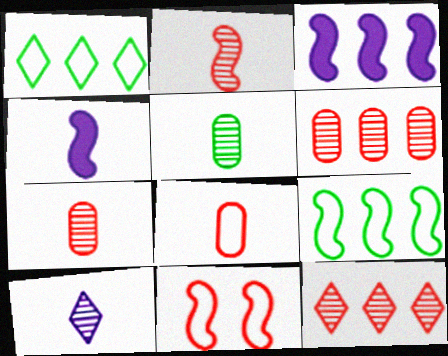[[1, 3, 6], 
[2, 5, 10]]